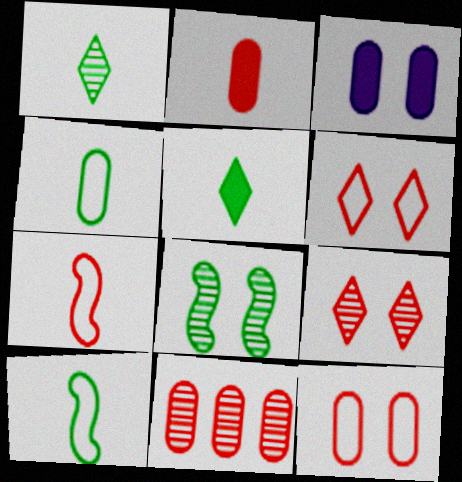[[2, 11, 12], 
[3, 4, 11], 
[3, 6, 8]]